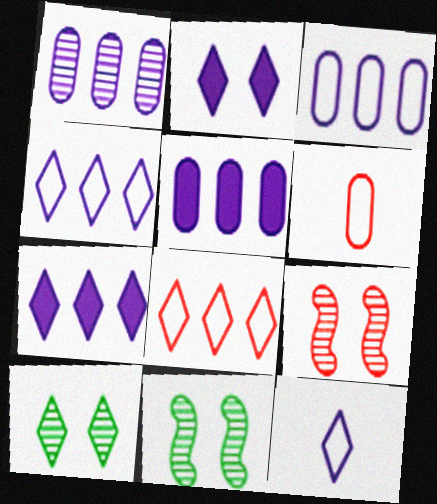[[1, 3, 5], 
[6, 7, 11]]